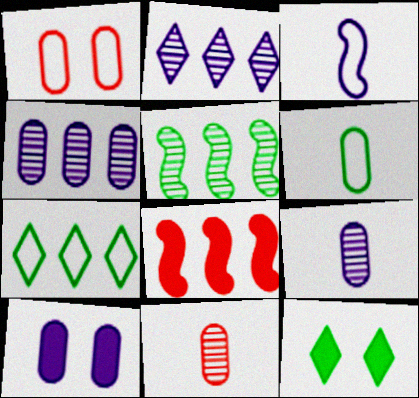[[1, 3, 7], 
[2, 3, 10], 
[4, 7, 8], 
[5, 6, 12]]